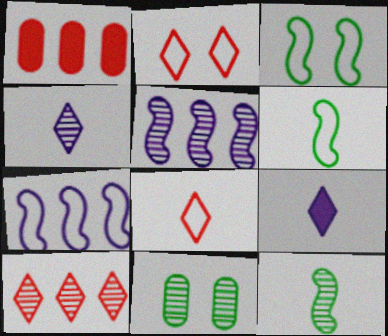[[1, 3, 4]]